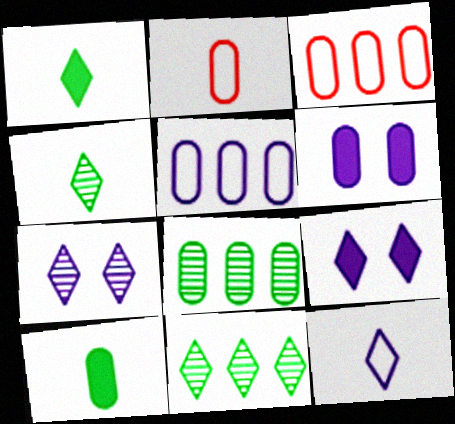[[2, 6, 8]]